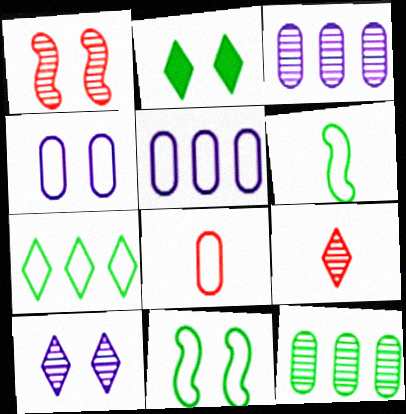[[1, 2, 4], 
[2, 6, 12]]